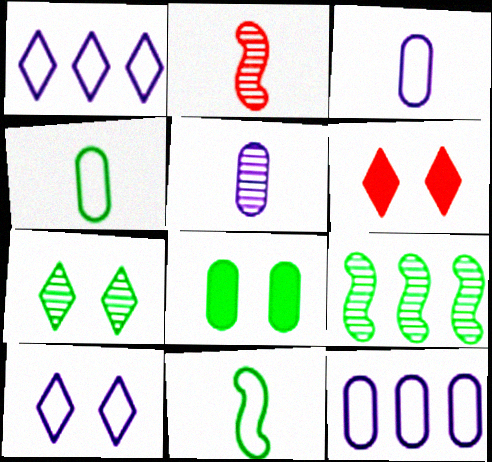[[1, 2, 8], 
[3, 6, 9], 
[6, 7, 10]]